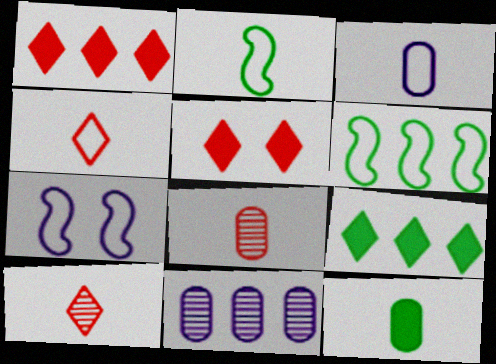[[1, 6, 11], 
[2, 3, 4], 
[2, 5, 11], 
[3, 8, 12], 
[7, 8, 9]]